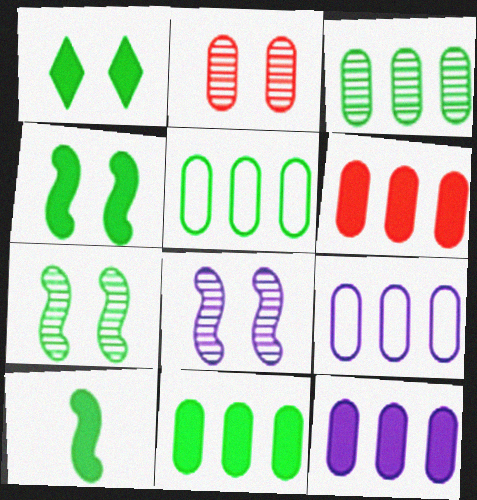[[1, 10, 11], 
[3, 5, 11], 
[3, 6, 9], 
[6, 11, 12]]